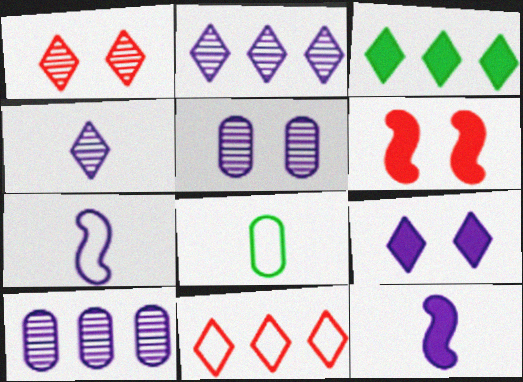[[2, 3, 11], 
[2, 6, 8], 
[7, 9, 10]]